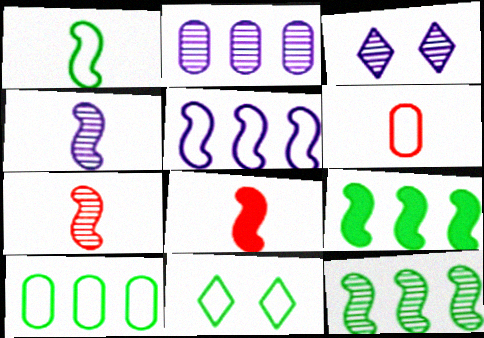[[1, 4, 8], 
[1, 10, 11], 
[2, 3, 4], 
[2, 8, 11], 
[3, 6, 9], 
[3, 8, 10], 
[5, 6, 11]]